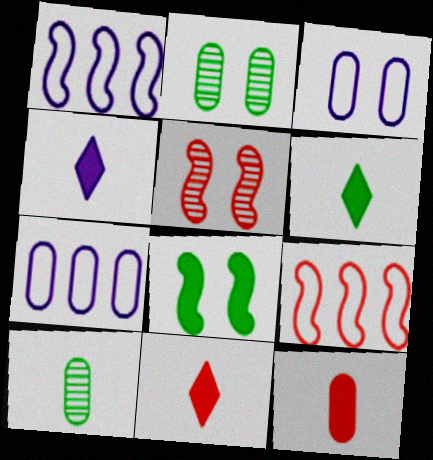[[1, 2, 11], 
[2, 4, 9], 
[2, 7, 12], 
[4, 6, 11], 
[5, 6, 7]]